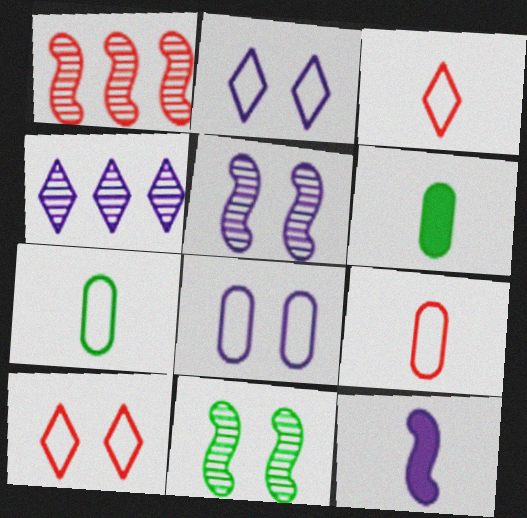[[1, 2, 6], 
[4, 8, 12]]